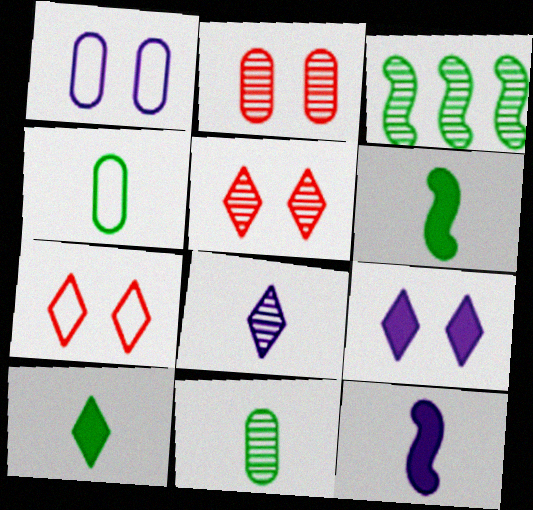[[2, 3, 8]]